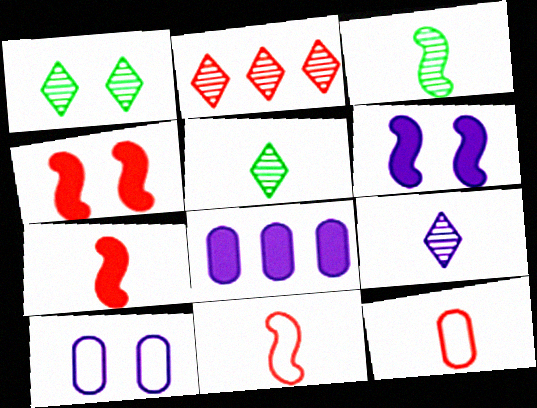[[1, 2, 9], 
[1, 4, 10], 
[1, 8, 11], 
[2, 4, 12]]